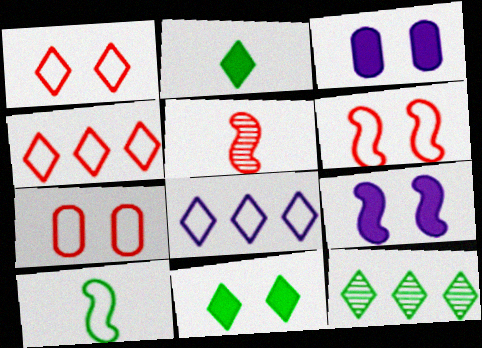[[1, 6, 7], 
[7, 8, 10]]